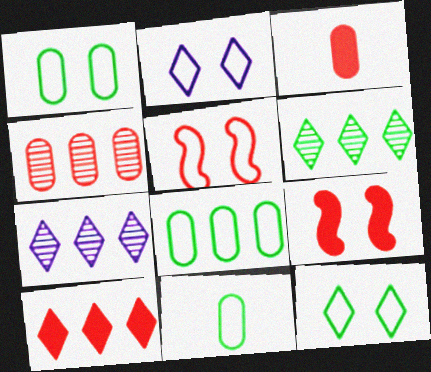[[1, 2, 5], 
[1, 8, 11], 
[3, 9, 10], 
[7, 9, 11]]